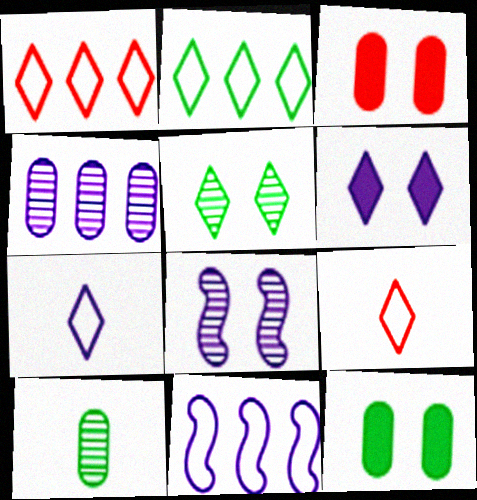[]